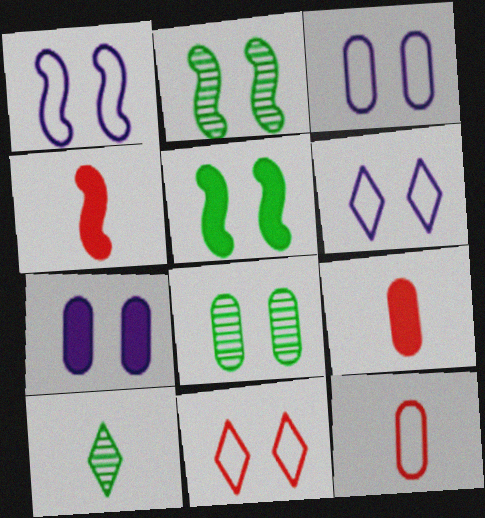[[1, 3, 6], 
[2, 7, 11]]